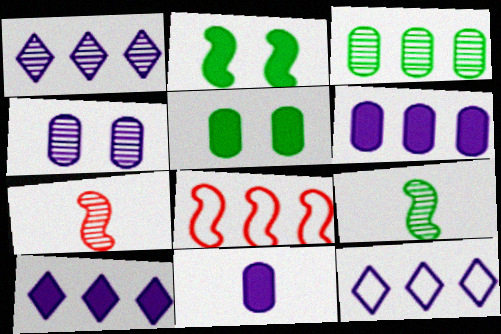[[1, 10, 12], 
[3, 8, 10], 
[5, 7, 12]]